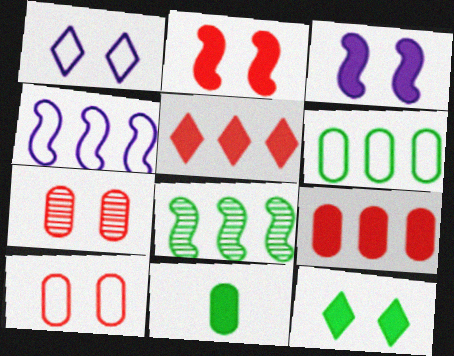[[3, 5, 11]]